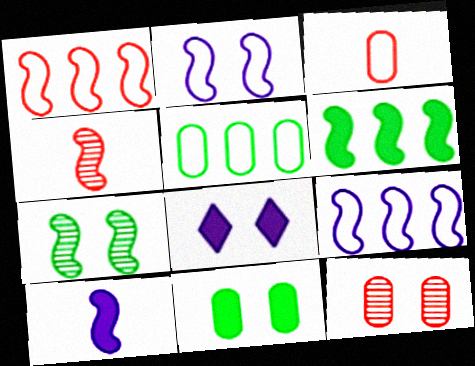[[1, 7, 10], 
[2, 4, 6], 
[4, 5, 8]]